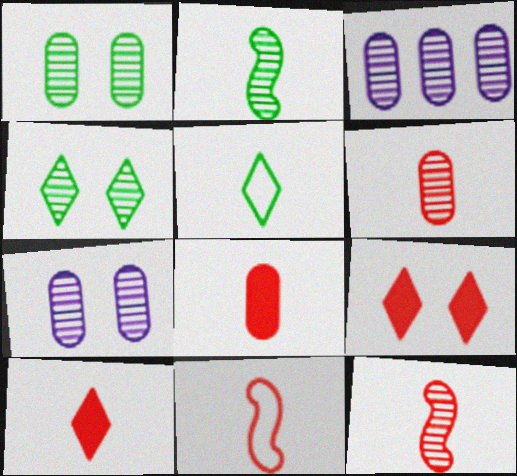[[1, 3, 6], 
[3, 4, 12], 
[6, 10, 11]]